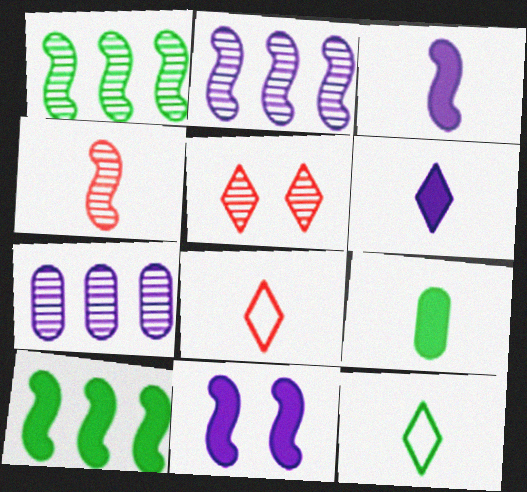[]